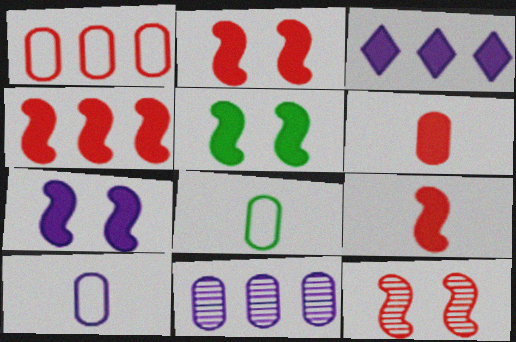[[2, 4, 9], 
[2, 5, 7], 
[3, 5, 6], 
[3, 8, 12]]